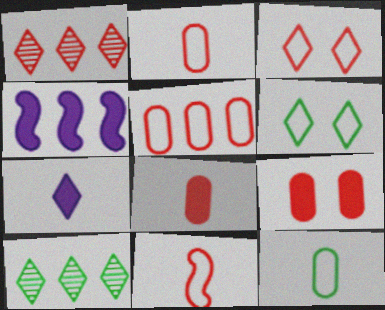[[1, 6, 7], 
[1, 9, 11], 
[3, 5, 11], 
[3, 7, 10], 
[4, 5, 10]]